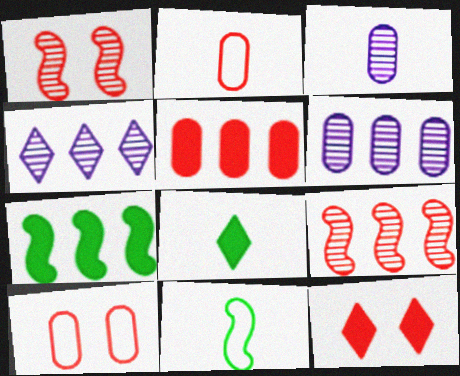[[1, 10, 12], 
[2, 9, 12], 
[6, 11, 12]]